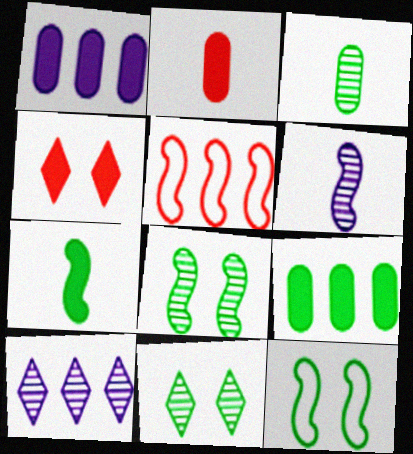[[1, 4, 7], 
[2, 10, 12], 
[5, 9, 10]]